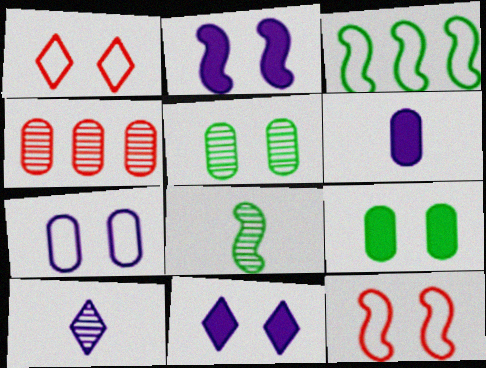[[1, 2, 5], 
[5, 11, 12]]